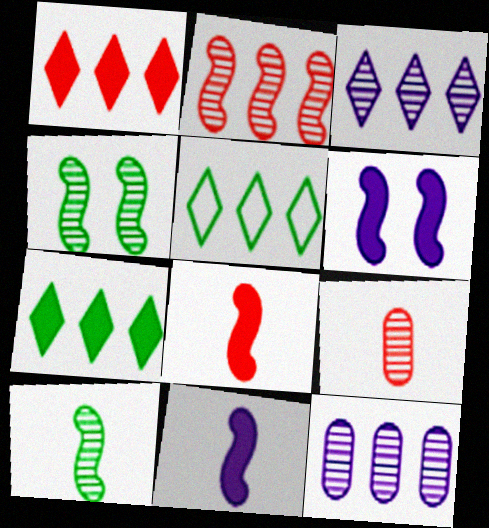[[1, 3, 5], 
[3, 4, 9], 
[5, 6, 9]]